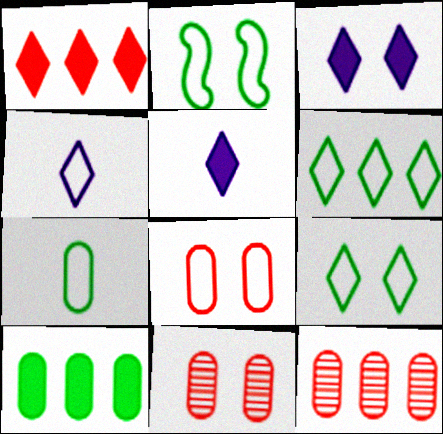[[2, 3, 11], 
[2, 5, 12], 
[2, 6, 7]]